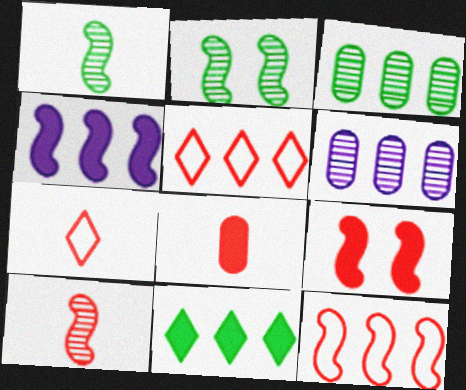[[3, 4, 5], 
[6, 11, 12], 
[7, 8, 10], 
[9, 10, 12]]